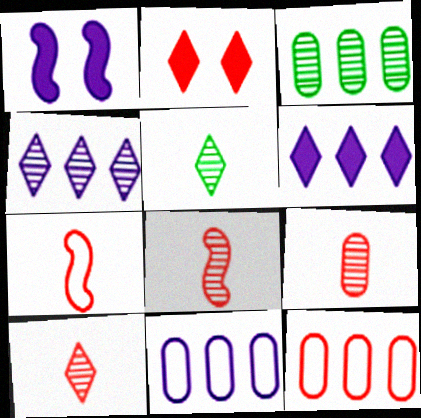[[1, 5, 12], 
[2, 8, 12], 
[8, 9, 10]]